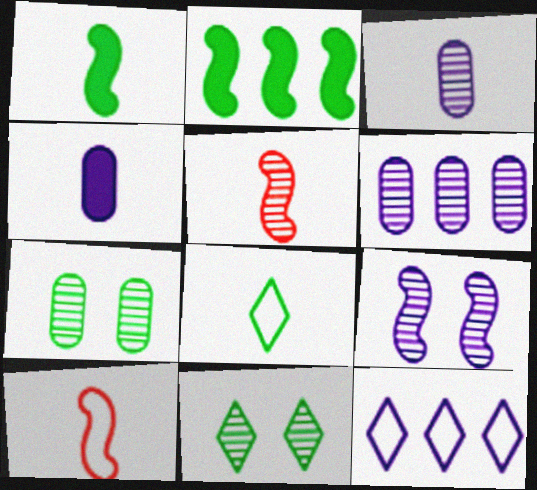[[2, 7, 8], 
[2, 9, 10], 
[4, 5, 8], 
[4, 9, 12], 
[5, 6, 11]]